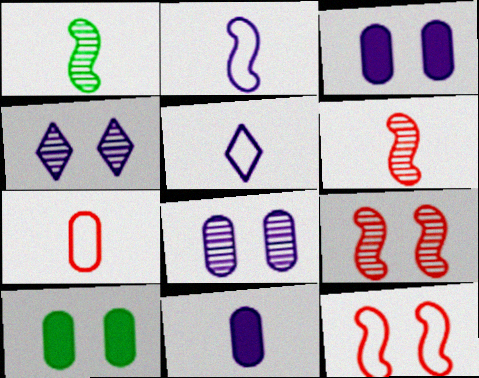[[4, 10, 12]]